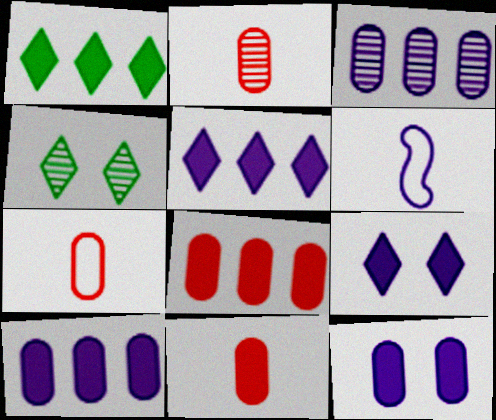[[2, 7, 11], 
[3, 6, 9], 
[4, 6, 8]]